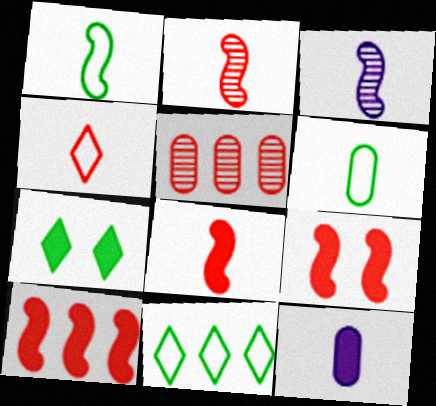[[1, 3, 8], 
[4, 5, 9], 
[7, 10, 12], 
[8, 9, 10]]